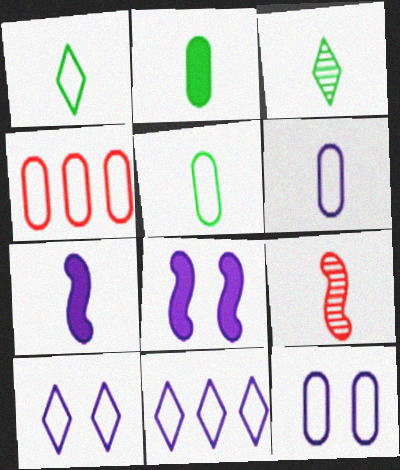[[3, 4, 8], 
[4, 5, 12]]